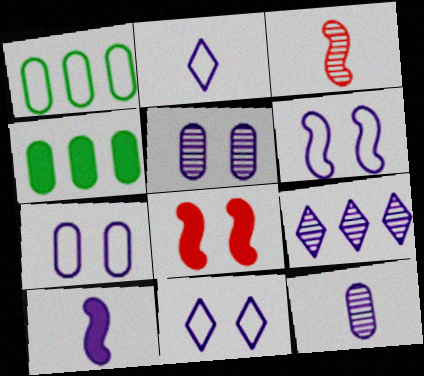[[2, 10, 12], 
[3, 4, 11], 
[6, 7, 11], 
[7, 9, 10]]